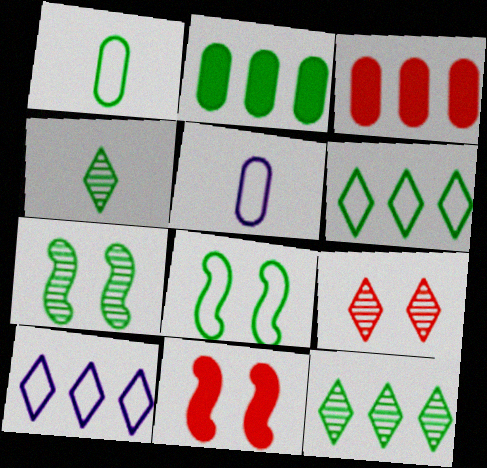[[1, 6, 8], 
[2, 4, 8], 
[5, 11, 12]]